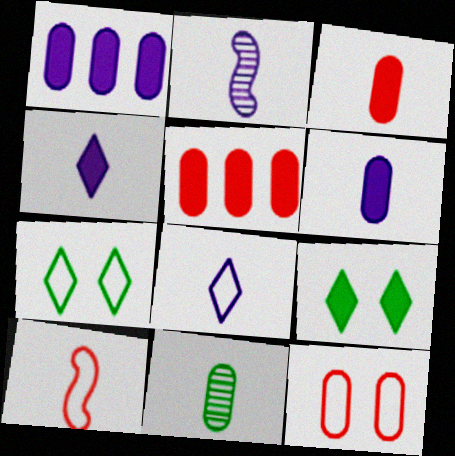[[1, 11, 12], 
[2, 5, 7], 
[2, 6, 8], 
[4, 10, 11]]